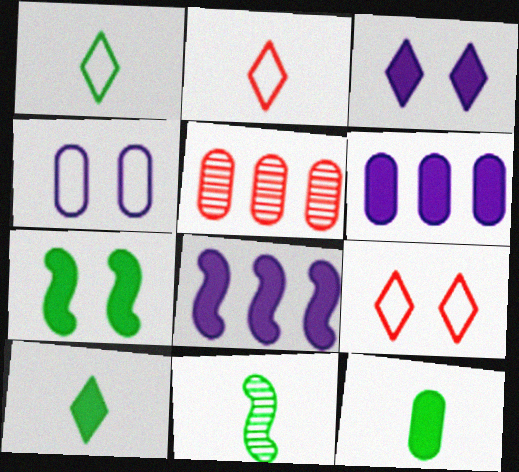[[1, 11, 12], 
[4, 5, 12], 
[6, 9, 11]]